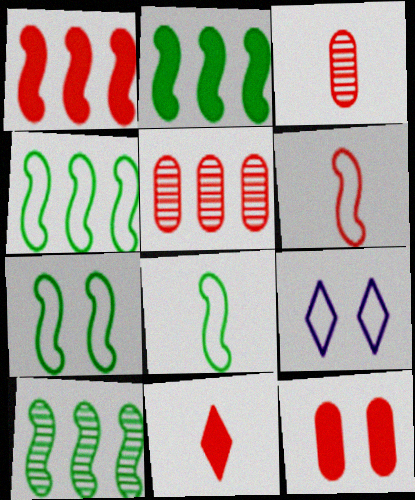[[1, 11, 12], 
[2, 3, 9], 
[2, 4, 10], 
[3, 6, 11], 
[4, 7, 8]]